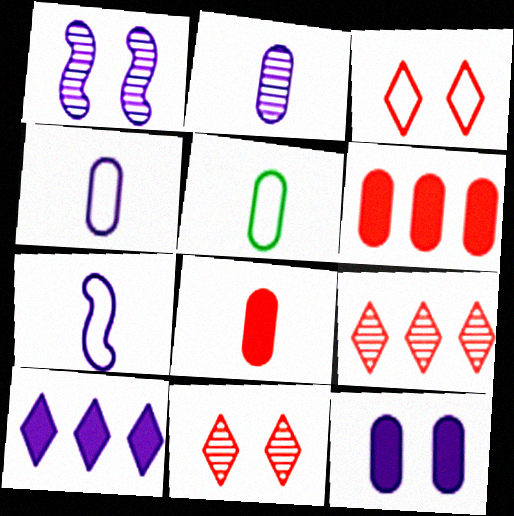[[1, 4, 10], 
[2, 5, 8]]